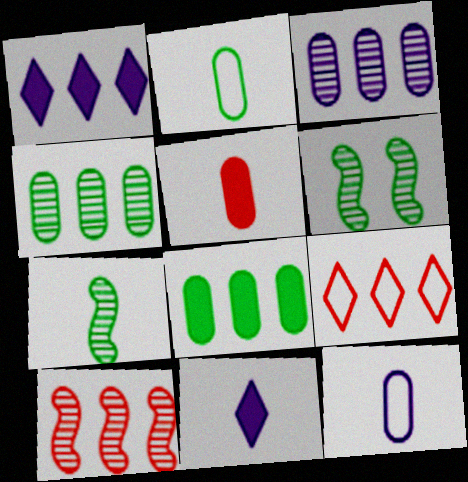[]